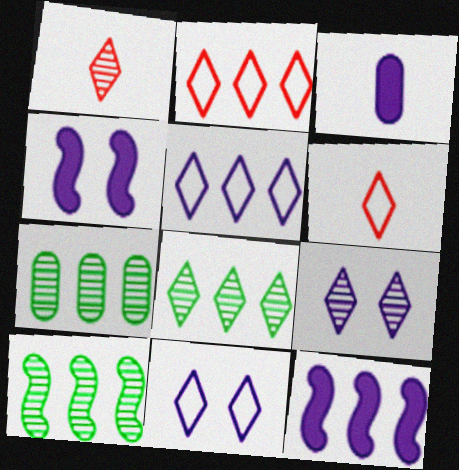[[1, 8, 9], 
[2, 7, 12], 
[4, 6, 7], 
[7, 8, 10]]